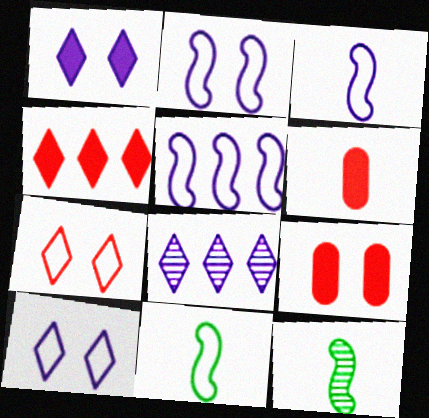[[2, 3, 5], 
[8, 9, 11]]